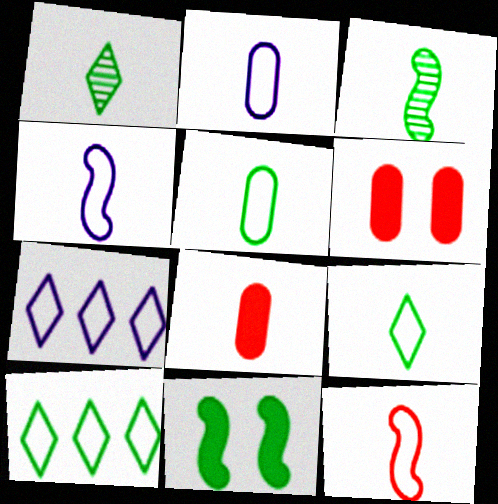[[1, 4, 8], 
[2, 9, 12], 
[3, 6, 7]]